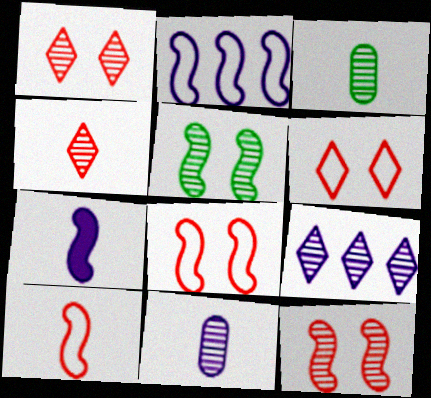[[3, 9, 12]]